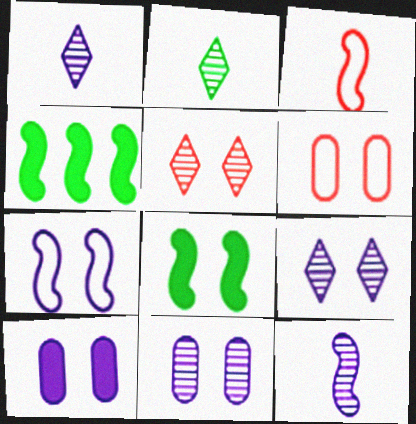[[1, 4, 6], 
[6, 8, 9], 
[7, 9, 10]]